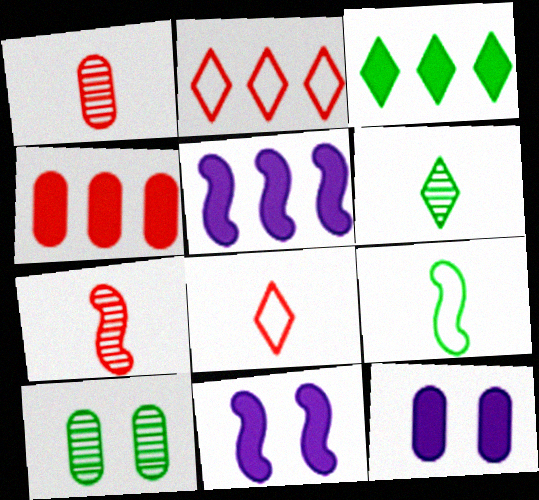[[3, 4, 5], 
[3, 9, 10], 
[5, 8, 10]]